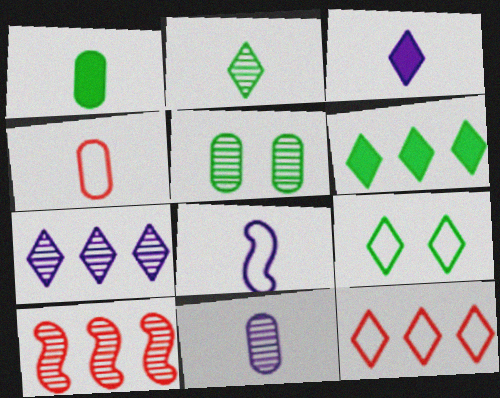[[1, 4, 11], 
[2, 6, 9], 
[3, 8, 11], 
[6, 7, 12]]